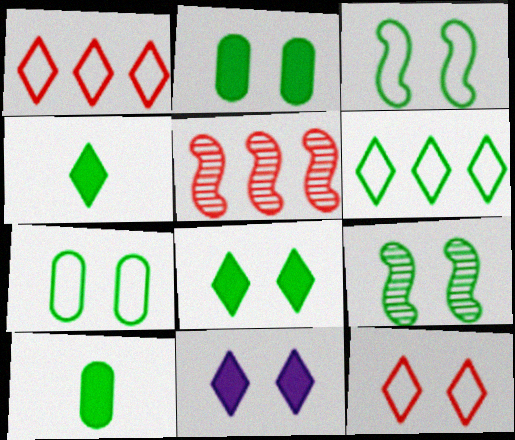[[6, 9, 10], 
[7, 8, 9]]